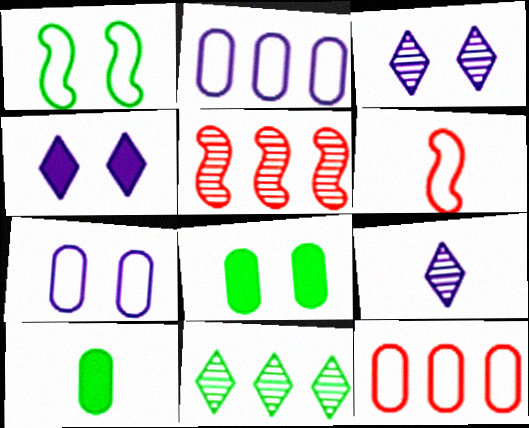[[1, 10, 11], 
[6, 9, 10]]